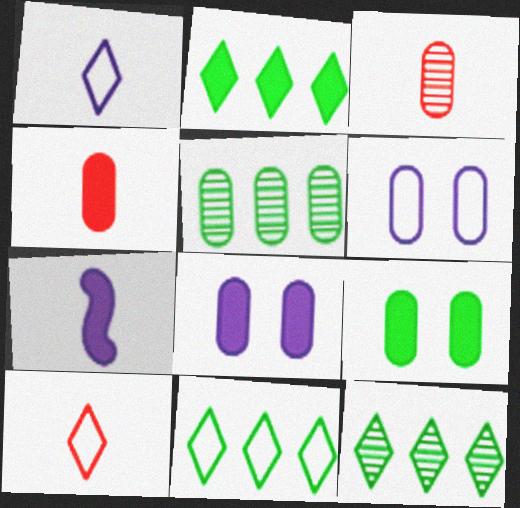[[2, 11, 12], 
[4, 5, 6]]